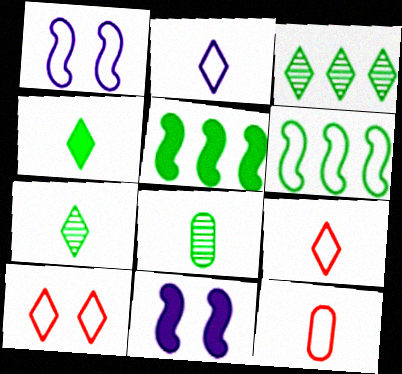[[3, 11, 12]]